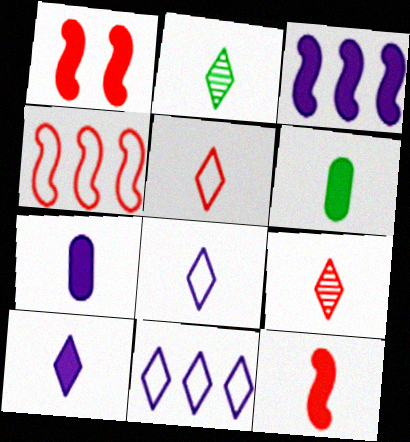[[2, 5, 10], 
[6, 10, 12]]